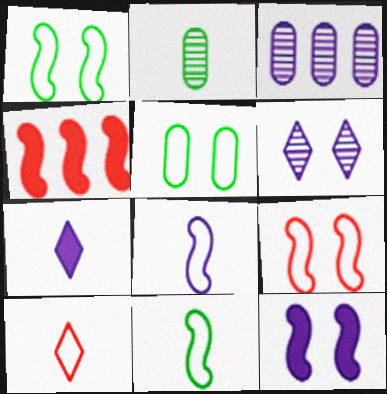[]